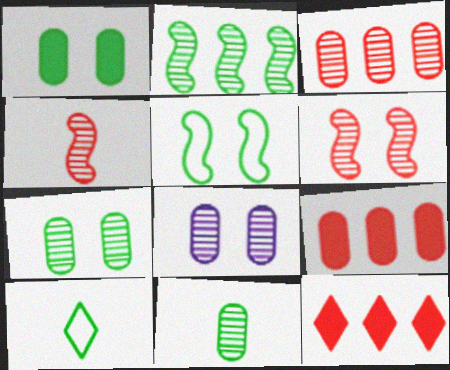[[1, 2, 10], 
[3, 8, 11]]